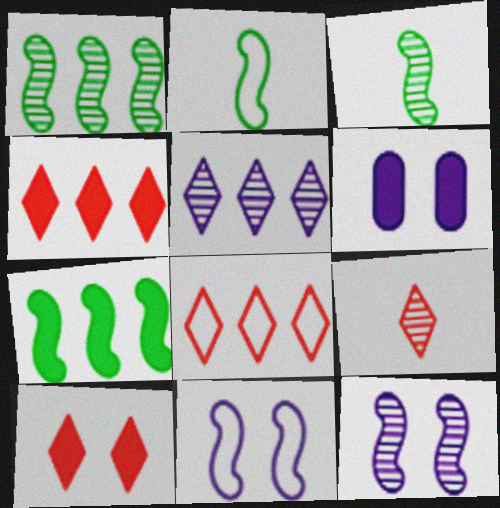[[3, 6, 8], 
[8, 9, 10]]